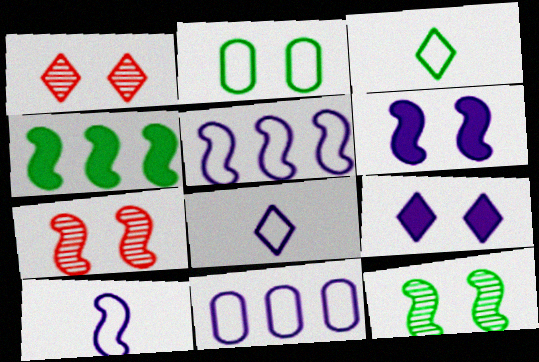[[1, 2, 6], 
[2, 7, 9], 
[4, 7, 10]]